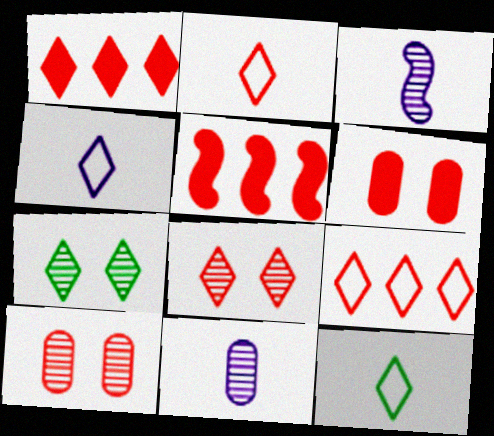[[1, 2, 8], 
[1, 4, 7], 
[2, 4, 12], 
[2, 5, 10]]